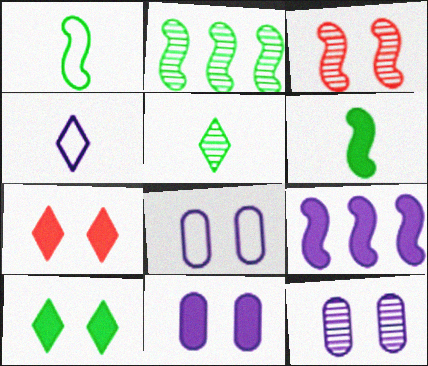[[1, 3, 9], 
[3, 8, 10], 
[4, 9, 12], 
[8, 11, 12]]